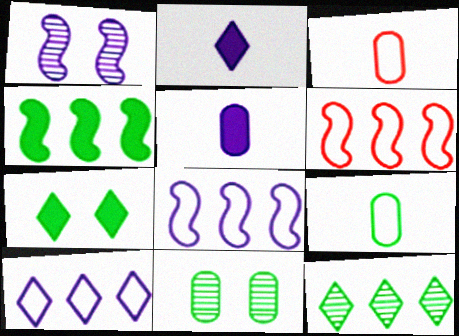[[1, 5, 10], 
[2, 6, 11]]